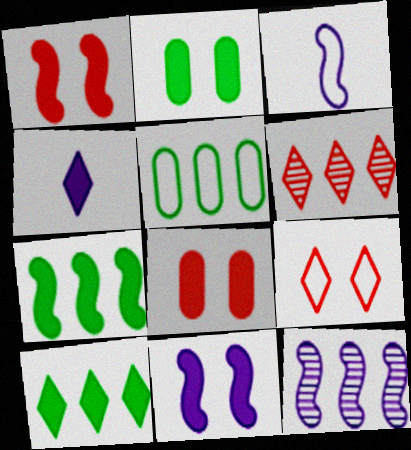[[2, 3, 6], 
[3, 5, 9], 
[3, 11, 12], 
[4, 7, 8]]